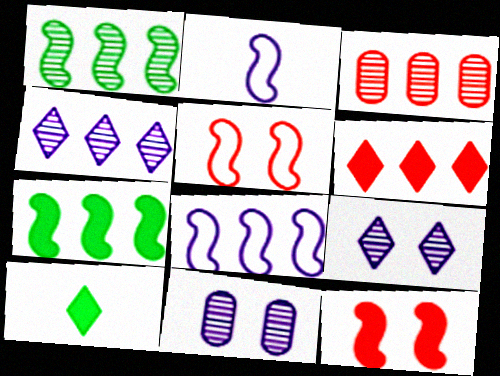[[1, 2, 12], 
[1, 3, 4]]